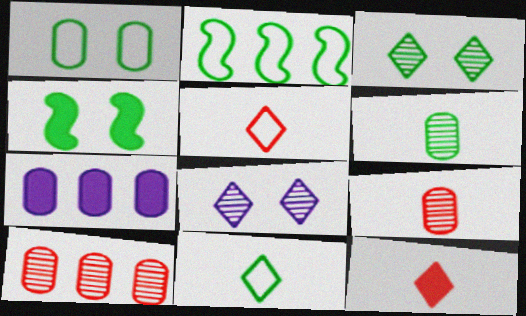[[1, 2, 11], 
[1, 3, 4], 
[1, 7, 9], 
[4, 7, 12]]